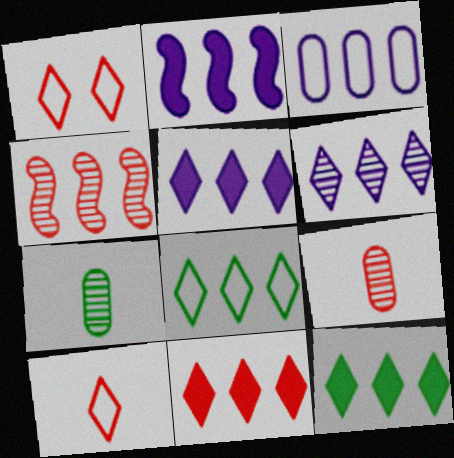[[1, 2, 7], 
[2, 3, 6], 
[3, 4, 12], 
[5, 11, 12], 
[6, 8, 11]]